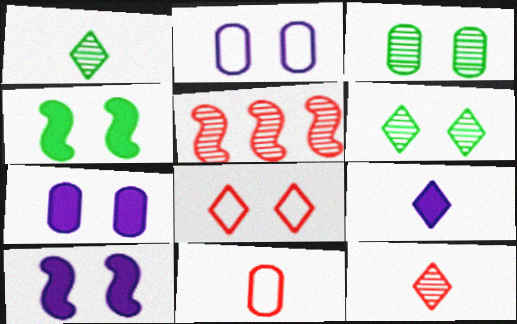[[3, 8, 10]]